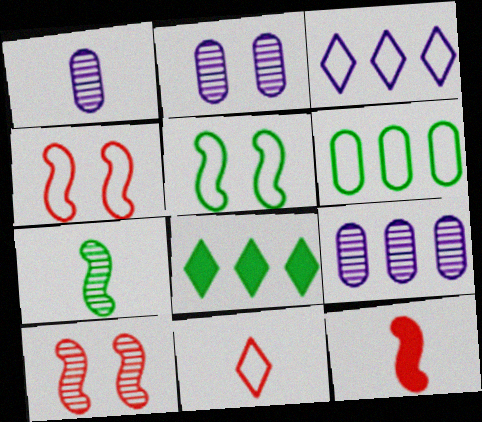[[1, 2, 9], 
[1, 4, 8]]